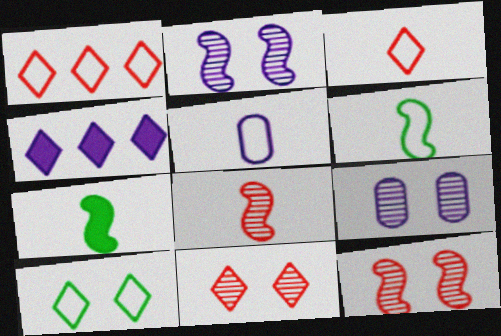[[1, 7, 9], 
[2, 4, 5], 
[3, 5, 6]]